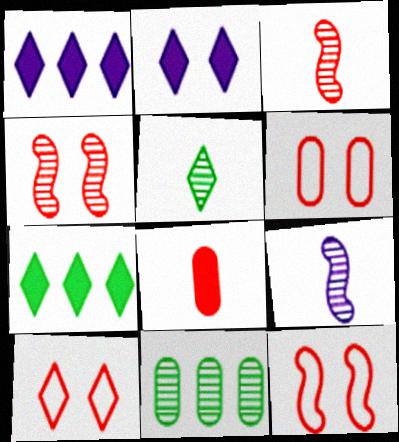[[1, 5, 10], 
[6, 7, 9], 
[6, 10, 12]]